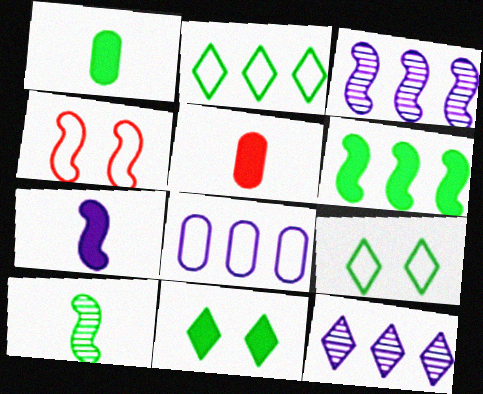[[1, 4, 12], 
[1, 6, 11], 
[3, 5, 9]]